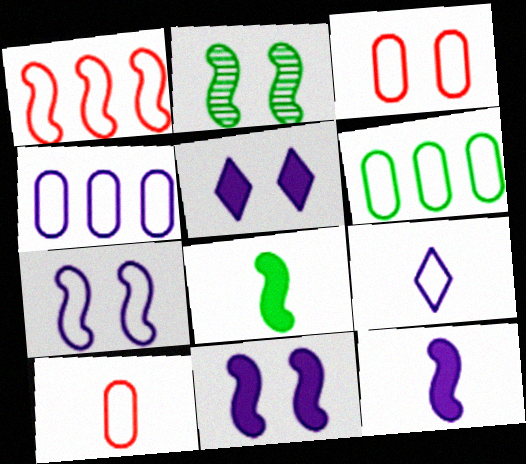[[1, 2, 12], 
[2, 3, 5], 
[4, 7, 9]]